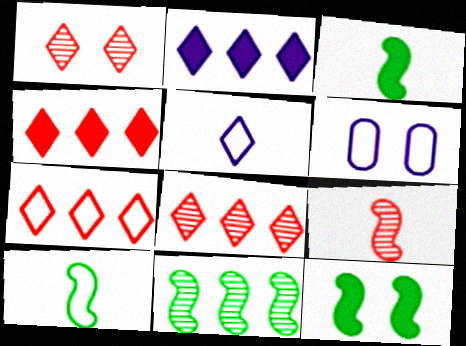[[1, 6, 12], 
[3, 6, 8], 
[4, 7, 8], 
[6, 7, 10], 
[10, 11, 12]]